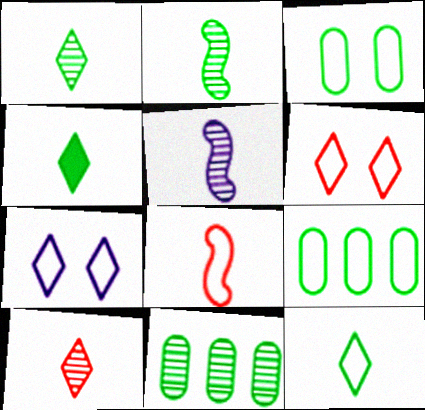[[1, 4, 12], 
[7, 8, 9]]